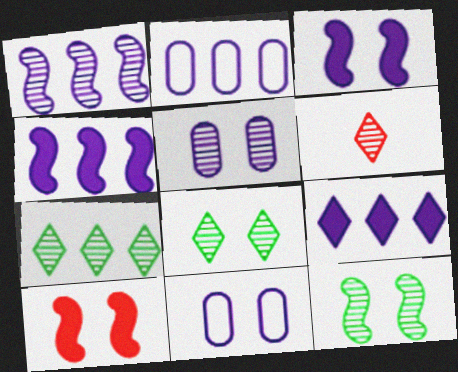[[1, 2, 9], 
[8, 10, 11]]